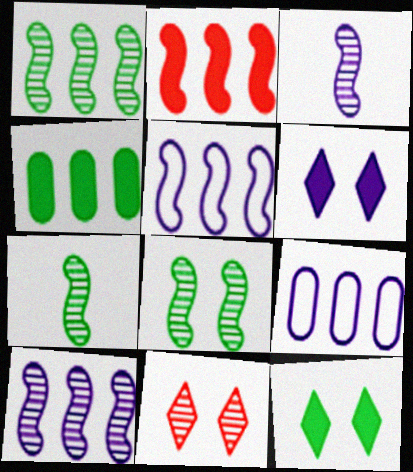[[1, 2, 5], 
[1, 7, 8], 
[3, 6, 9]]